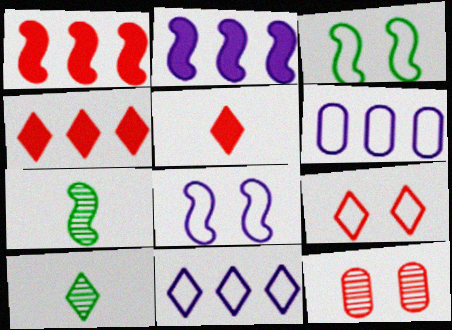[[1, 7, 8]]